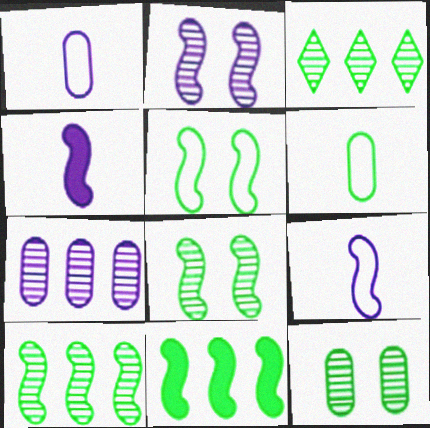[]